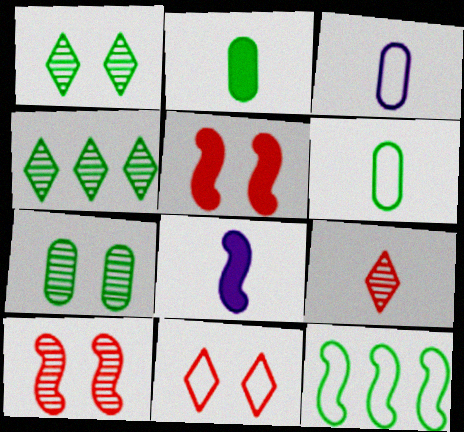[[1, 2, 12], 
[3, 4, 5], 
[3, 11, 12], 
[6, 8, 9], 
[8, 10, 12]]